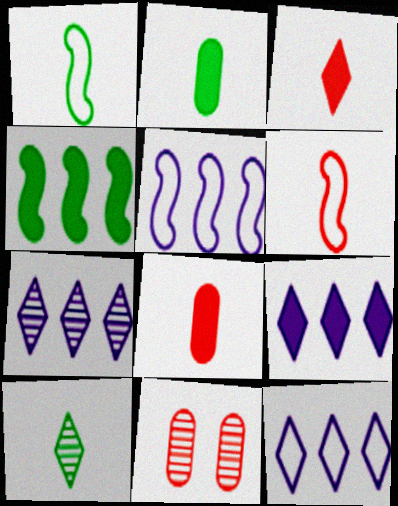[[1, 2, 10], 
[1, 9, 11], 
[7, 9, 12]]